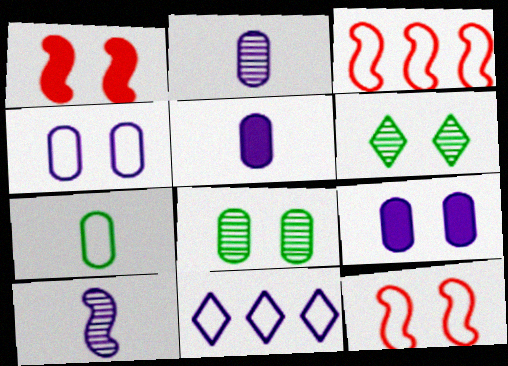[[1, 4, 6], 
[3, 5, 6], 
[6, 9, 12], 
[7, 11, 12], 
[9, 10, 11]]